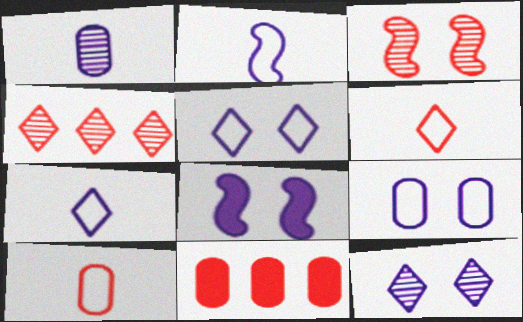[[3, 6, 11], 
[8, 9, 12]]